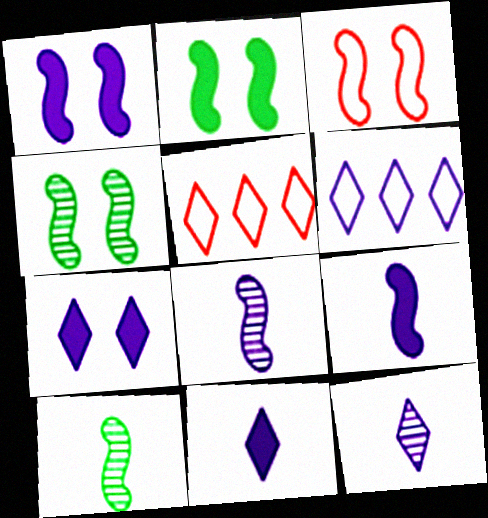[[1, 3, 4], 
[6, 7, 12]]